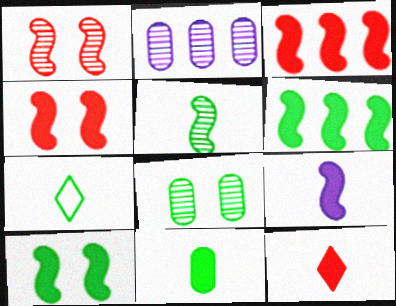[[2, 4, 7], 
[3, 9, 10], 
[4, 6, 9], 
[5, 7, 11], 
[6, 7, 8], 
[9, 11, 12]]